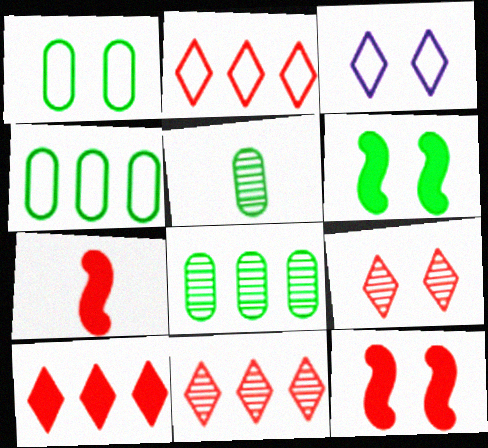[[2, 10, 11], 
[3, 7, 8]]